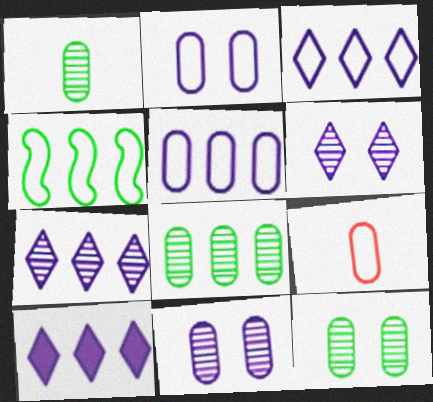[[1, 8, 12], 
[3, 7, 10]]